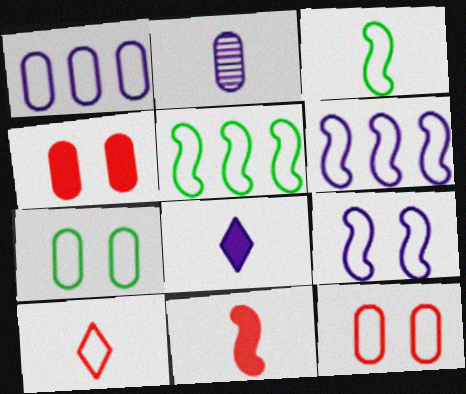[[6, 7, 10]]